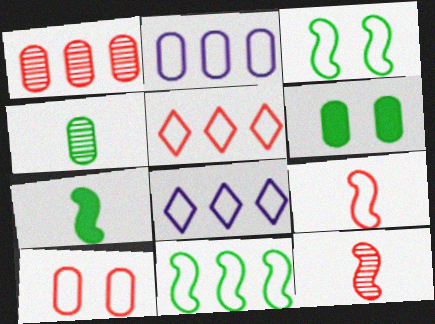[[2, 5, 11], 
[5, 9, 10], 
[6, 8, 12]]